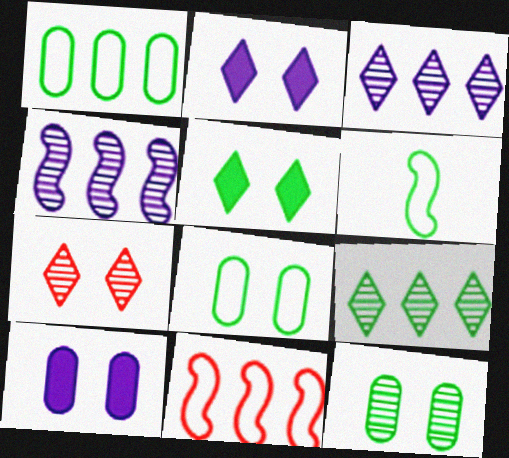[]